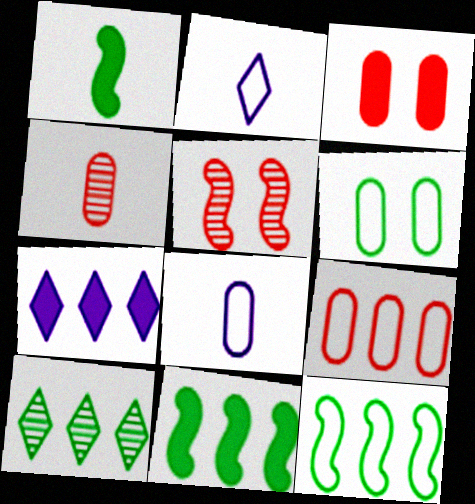[[1, 2, 4], 
[1, 3, 7], 
[1, 6, 10], 
[3, 4, 9], 
[6, 8, 9]]